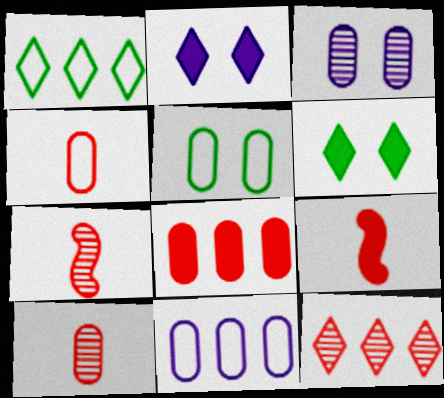[[1, 3, 9], 
[4, 5, 11], 
[6, 7, 11]]